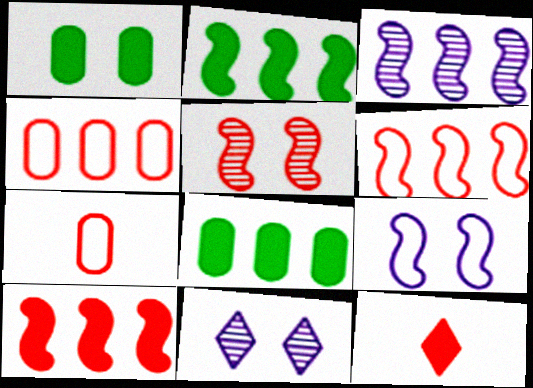[[2, 3, 6], 
[2, 7, 11], 
[4, 5, 12]]